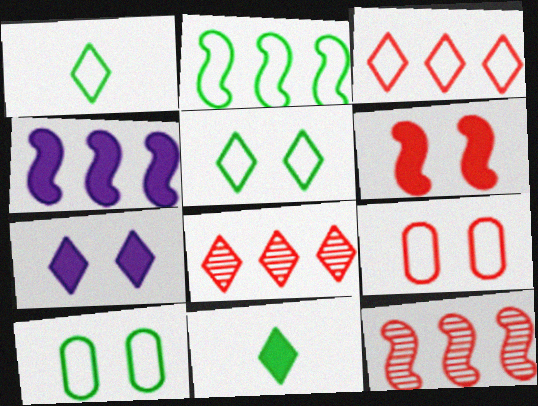[[1, 2, 10], 
[1, 7, 8], 
[2, 4, 12]]